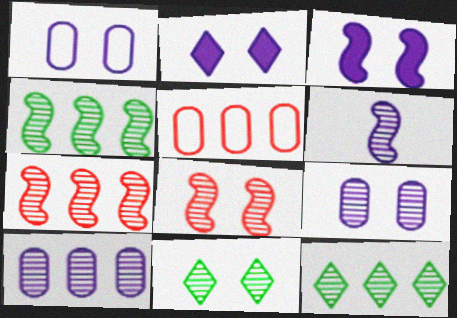[[4, 6, 8], 
[7, 10, 12], 
[8, 9, 11]]